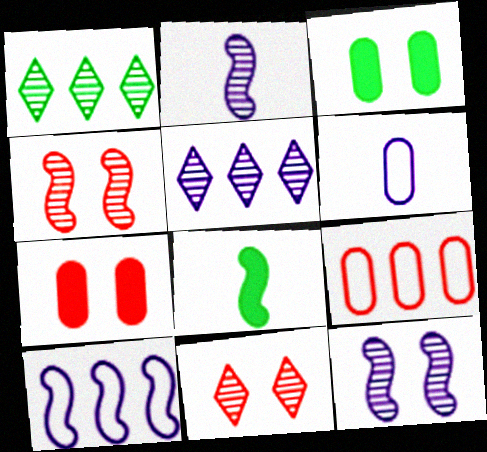[[4, 8, 10]]